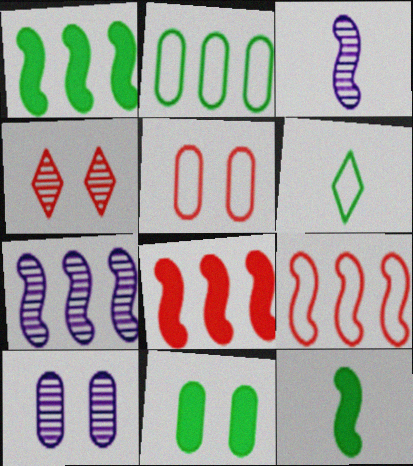[[1, 7, 9], 
[5, 10, 11], 
[6, 8, 10]]